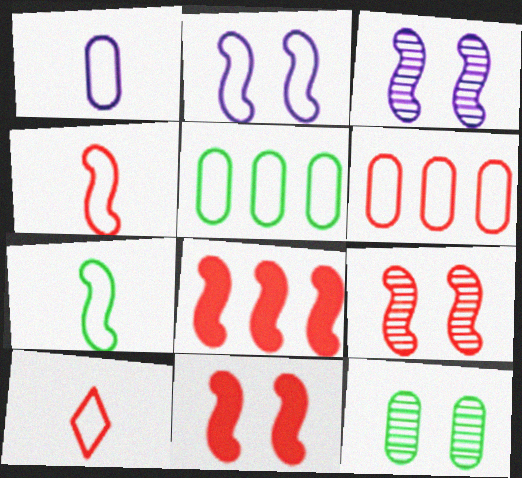[[1, 7, 10], 
[2, 5, 10], 
[3, 7, 8], 
[4, 8, 9]]